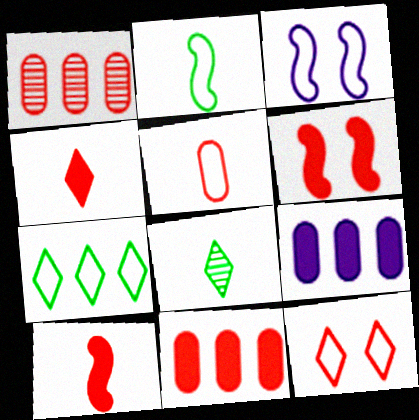[[1, 10, 12], 
[3, 5, 7], 
[3, 8, 11], 
[4, 6, 11]]